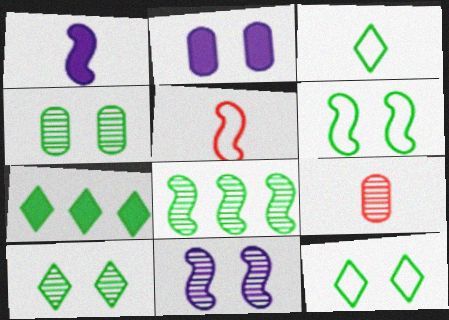[[1, 3, 9], 
[3, 7, 10]]